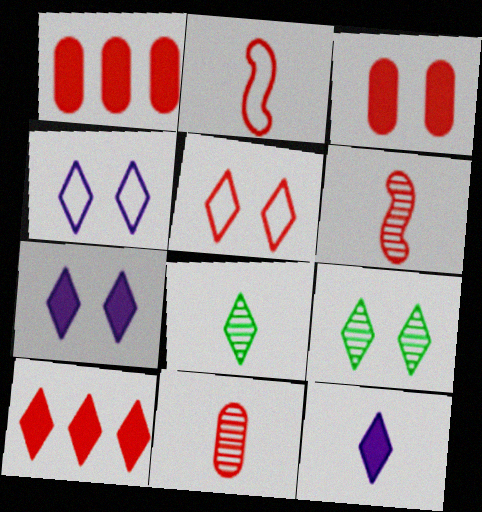[[1, 5, 6], 
[4, 8, 10], 
[5, 7, 9]]